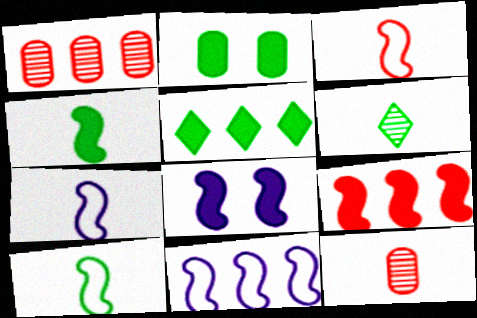[[1, 5, 11], 
[2, 4, 5], 
[3, 7, 10], 
[4, 8, 9]]